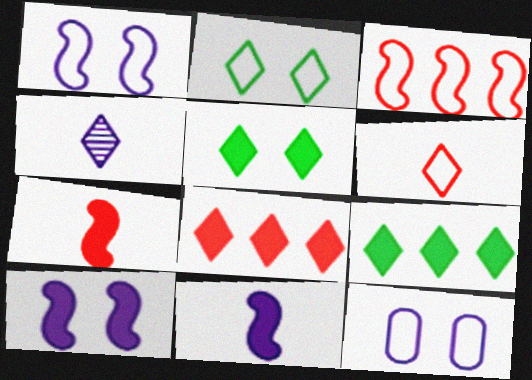[[2, 4, 8]]